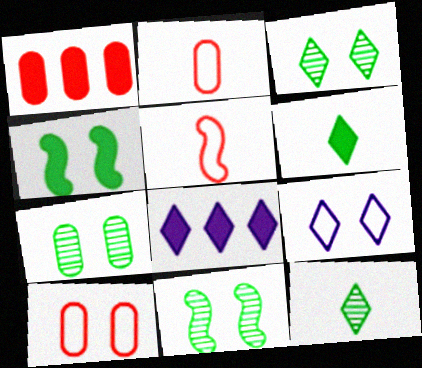[[2, 8, 11], 
[3, 7, 11], 
[5, 7, 8]]